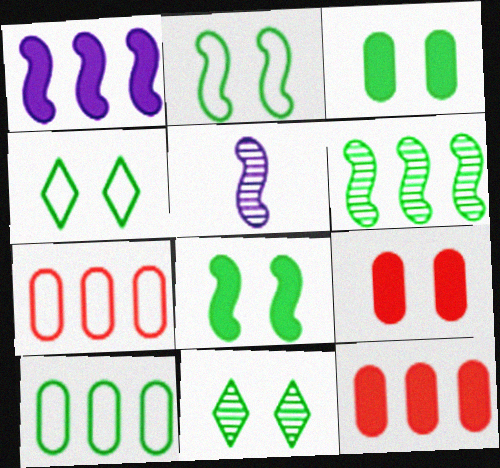[[2, 3, 11], 
[4, 5, 12]]